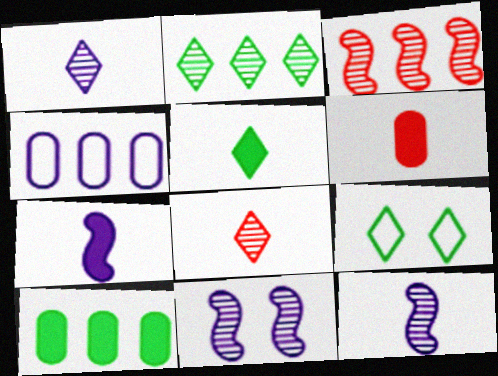[[2, 5, 9], 
[5, 6, 7]]